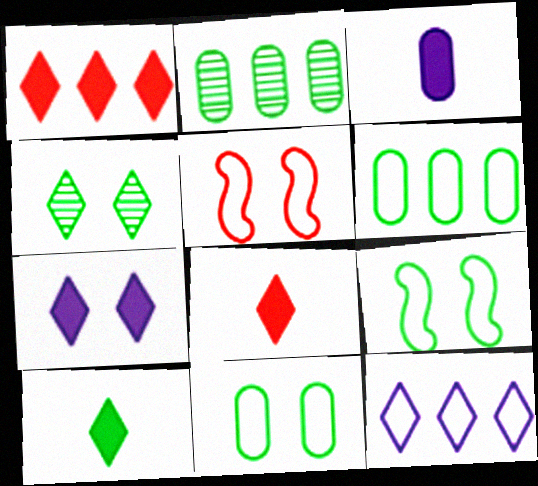[[1, 7, 10], 
[2, 9, 10], 
[4, 8, 12]]